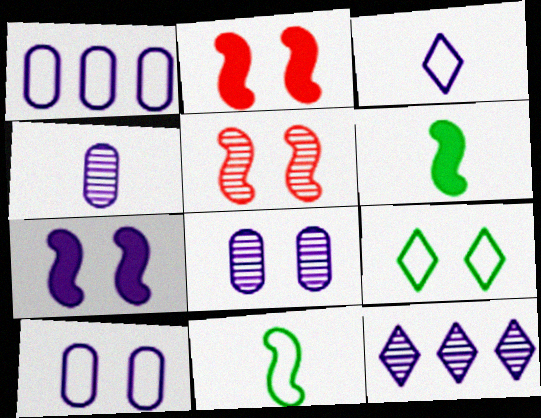[[2, 8, 9]]